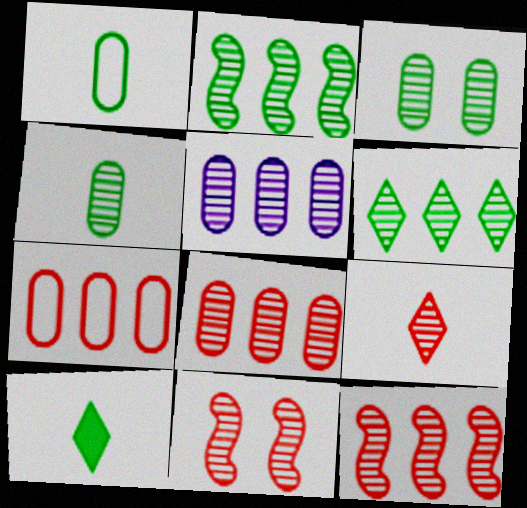[[5, 6, 12], 
[8, 9, 11]]